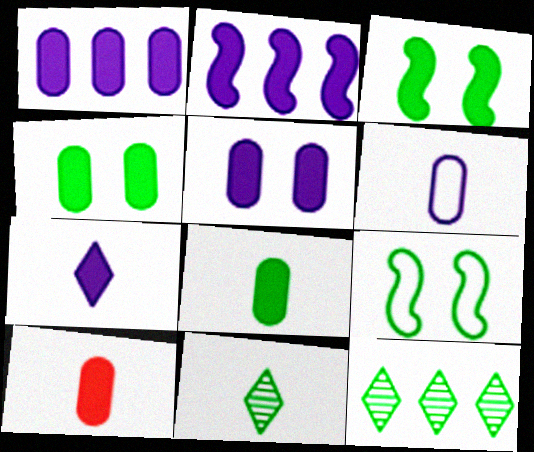[[1, 4, 10], 
[2, 5, 7], 
[8, 9, 12]]